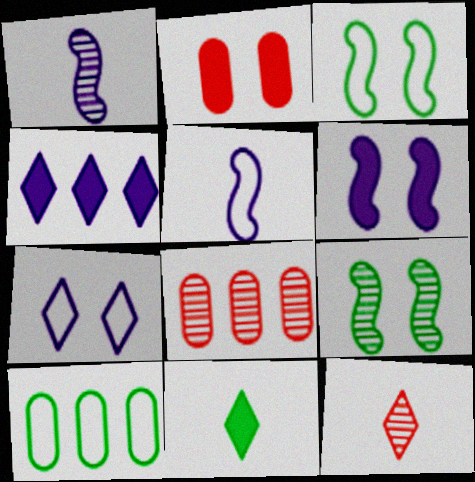[[2, 7, 9], 
[6, 10, 12], 
[9, 10, 11]]